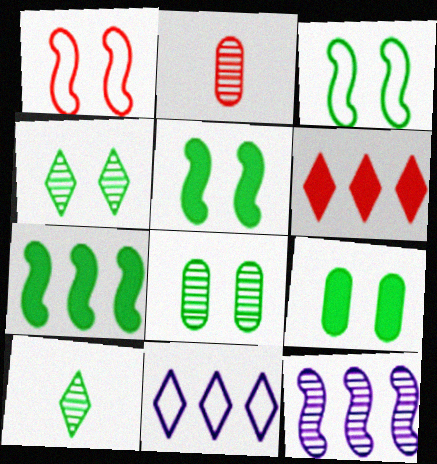[[1, 2, 6], 
[2, 4, 12], 
[2, 5, 11], 
[3, 4, 9]]